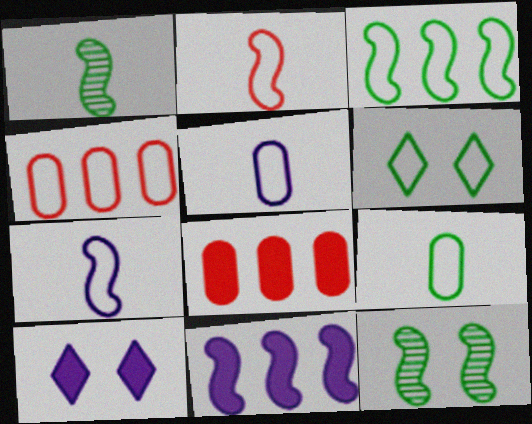[[1, 4, 10], 
[2, 11, 12], 
[3, 6, 9], 
[4, 6, 7]]